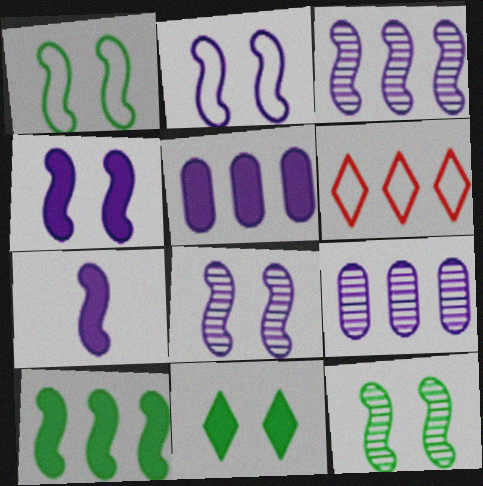[[2, 3, 7], 
[2, 4, 8], 
[6, 9, 10]]